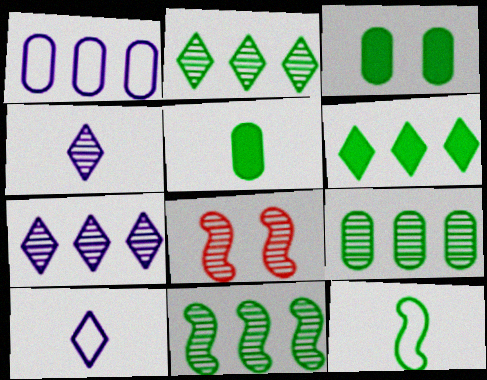[[2, 3, 12], 
[2, 9, 11], 
[4, 8, 9]]